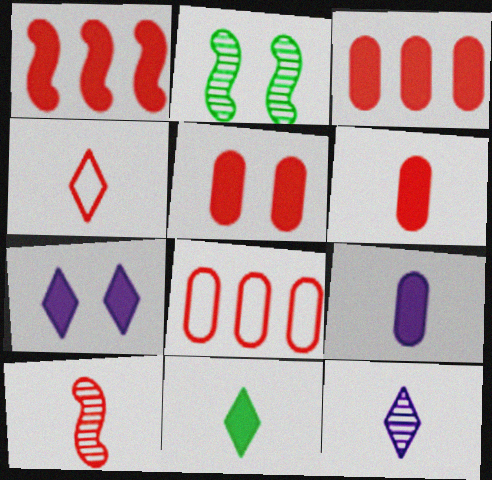[[3, 5, 6], 
[4, 6, 10], 
[4, 11, 12]]